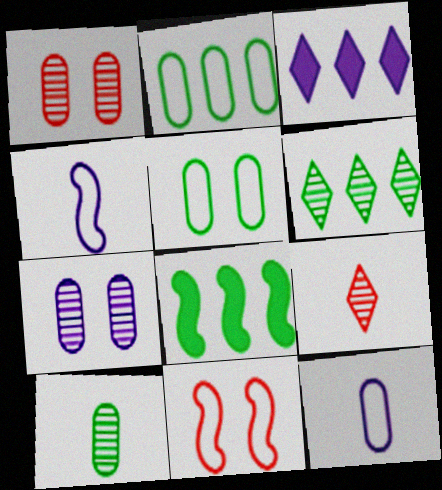[[2, 6, 8], 
[3, 4, 7], 
[3, 10, 11]]